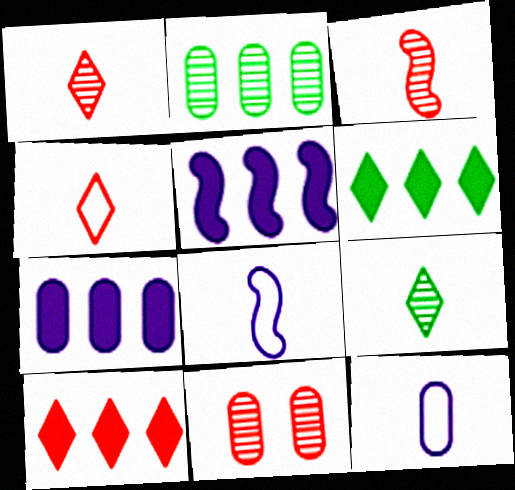[[6, 8, 11]]